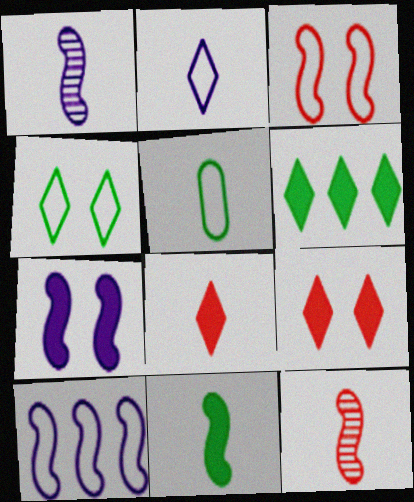[[1, 5, 8], 
[1, 7, 10]]